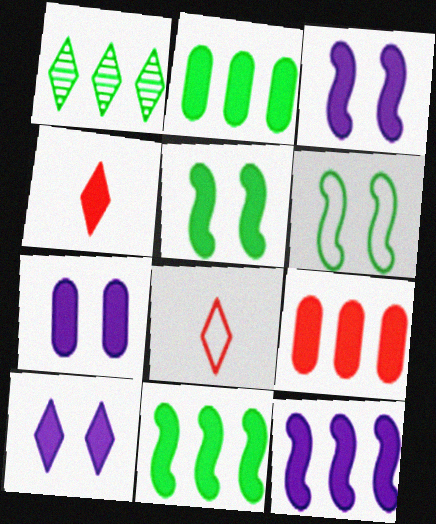[[1, 8, 10], 
[2, 3, 4], 
[3, 7, 10], 
[4, 7, 11]]